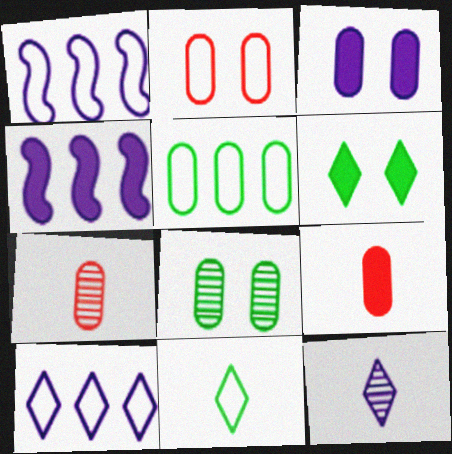[[1, 2, 11], 
[1, 3, 12], 
[1, 6, 7], 
[2, 3, 8], 
[3, 5, 7], 
[4, 6, 9]]